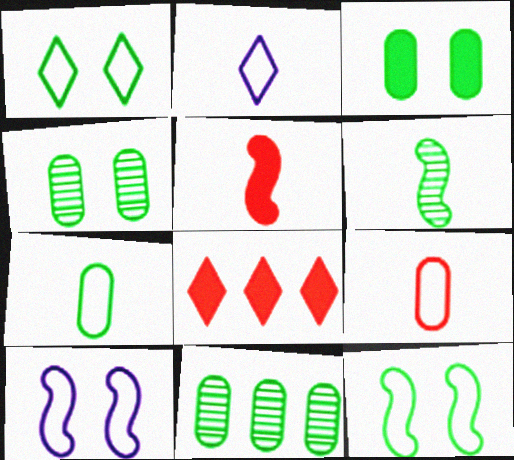[[3, 7, 11]]